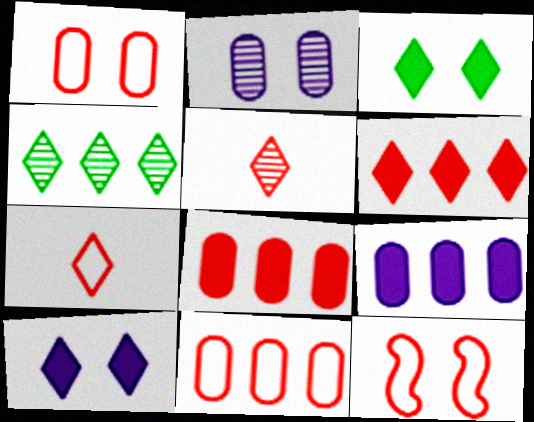[[2, 3, 12], 
[4, 7, 10], 
[5, 8, 12], 
[7, 11, 12]]